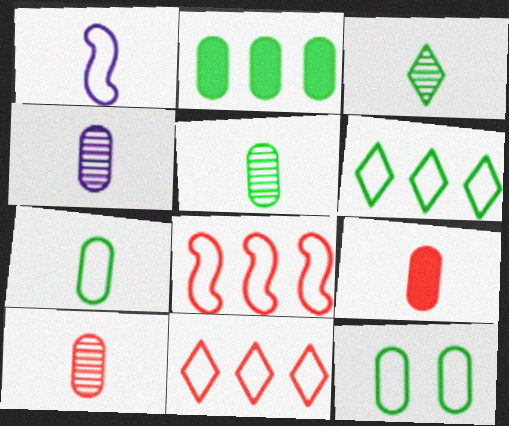[[1, 3, 9], 
[1, 11, 12], 
[2, 5, 12], 
[4, 5, 10], 
[4, 7, 9]]